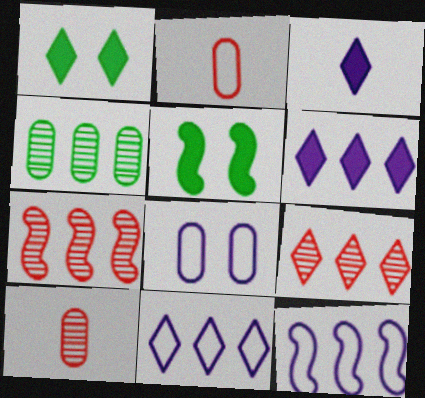[[1, 10, 12], 
[5, 10, 11]]